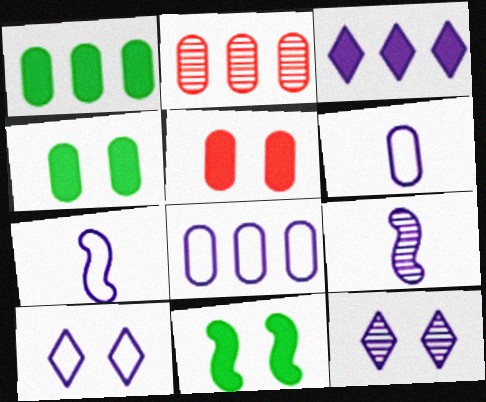[[1, 2, 8], 
[2, 4, 6], 
[7, 8, 10]]